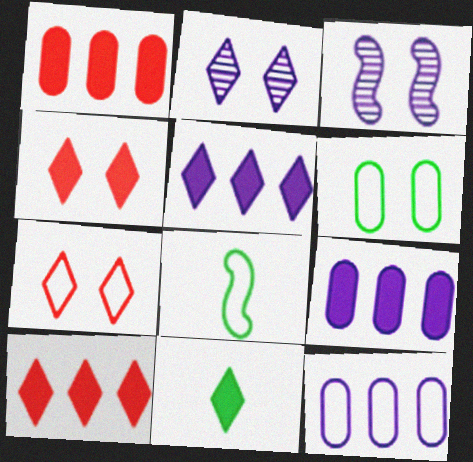[[1, 2, 8], 
[3, 4, 6], 
[4, 5, 11], 
[7, 8, 12]]